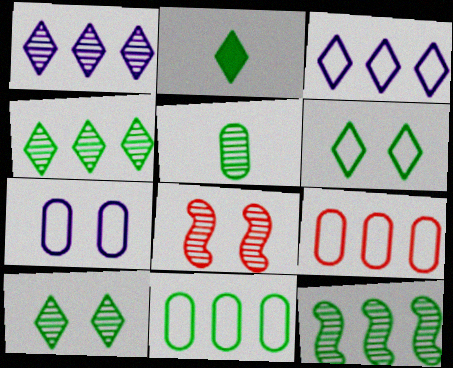[[1, 5, 8], 
[2, 4, 6], 
[5, 10, 12]]